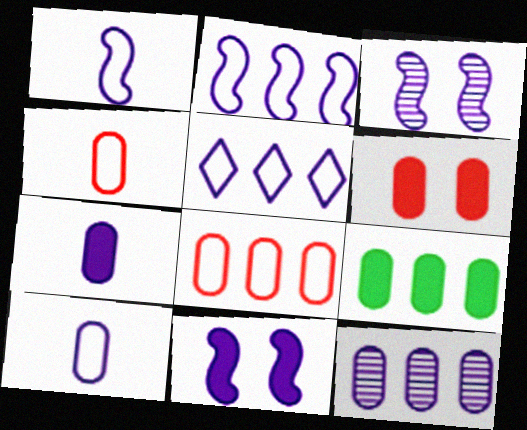[[3, 5, 7], 
[6, 7, 9], 
[8, 9, 12]]